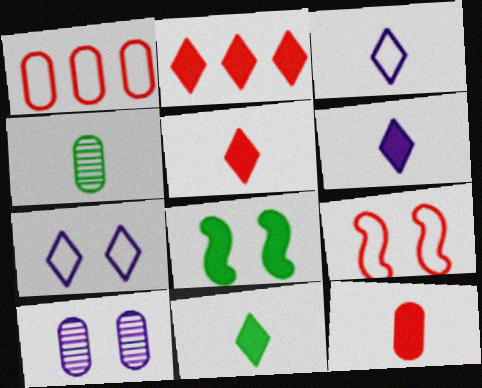[[5, 6, 11]]